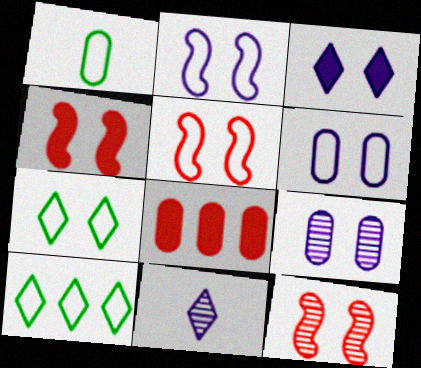[[1, 8, 9], 
[2, 3, 9], 
[4, 5, 12], 
[4, 7, 9], 
[5, 6, 7]]